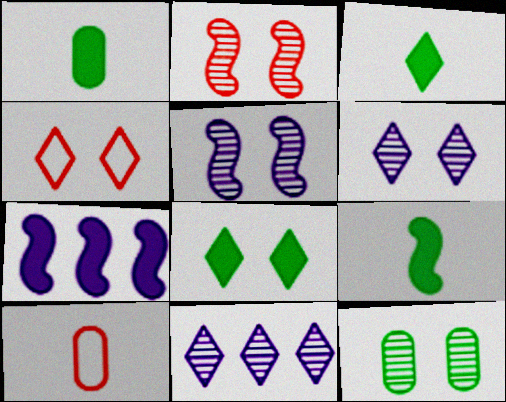[[1, 3, 9], 
[2, 6, 12], 
[3, 4, 11], 
[4, 6, 8]]